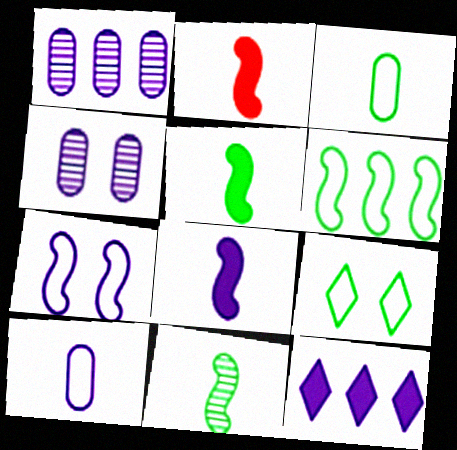[[1, 2, 9], 
[2, 5, 8], 
[3, 6, 9]]